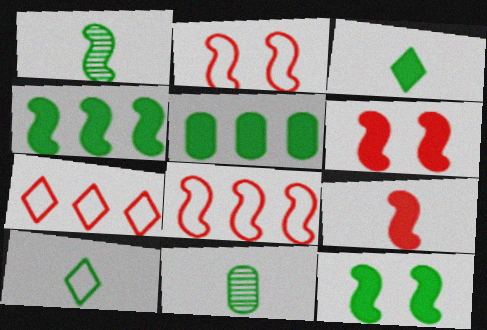[[3, 5, 12]]